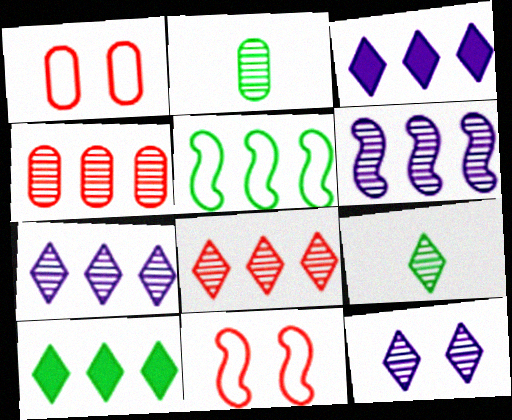[[2, 3, 11], 
[3, 4, 5], 
[8, 9, 12]]